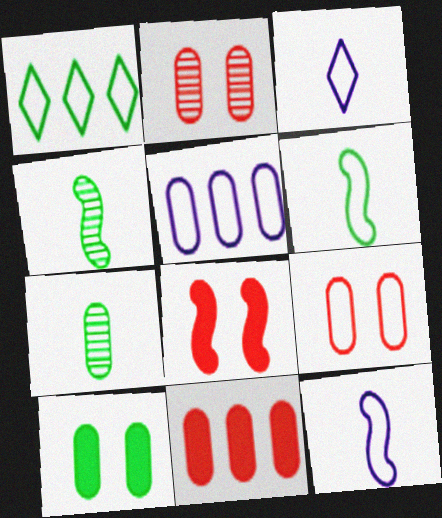[[1, 4, 10], 
[1, 9, 12]]